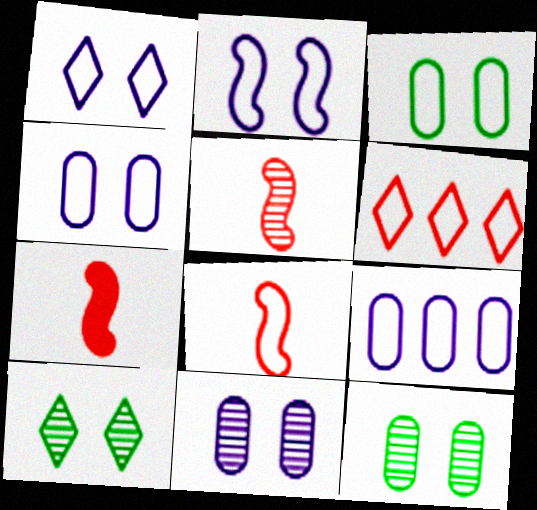[[1, 2, 4], 
[5, 7, 8], 
[7, 9, 10]]